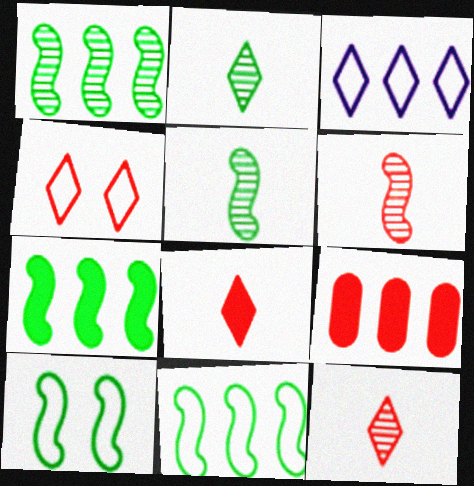[[1, 3, 9], 
[1, 7, 11], 
[4, 6, 9], 
[5, 7, 10]]